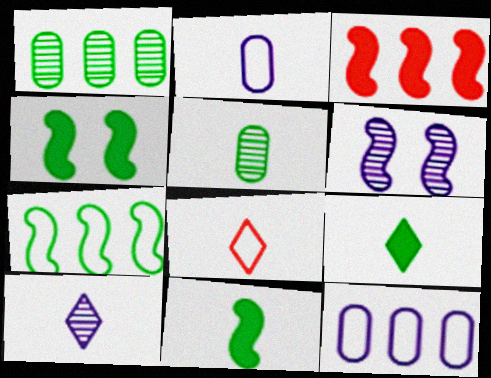[[8, 9, 10]]